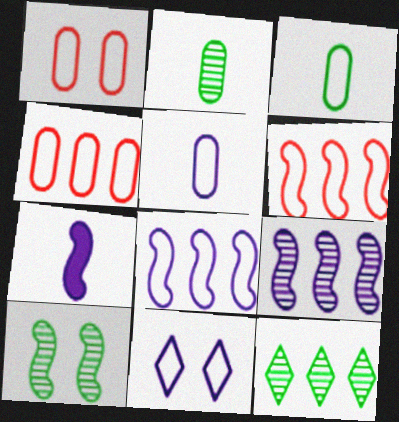[[1, 7, 12], 
[2, 10, 12], 
[3, 6, 11], 
[5, 8, 11], 
[6, 7, 10]]